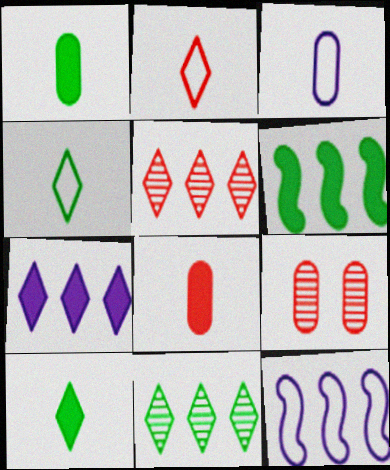[[9, 10, 12]]